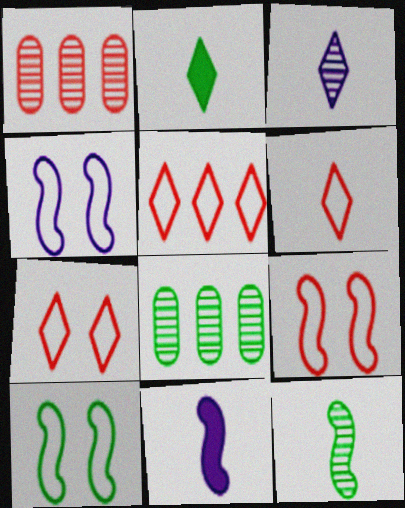[[1, 2, 4], 
[2, 3, 6], 
[2, 8, 10], 
[4, 9, 10], 
[5, 6, 7], 
[7, 8, 11]]